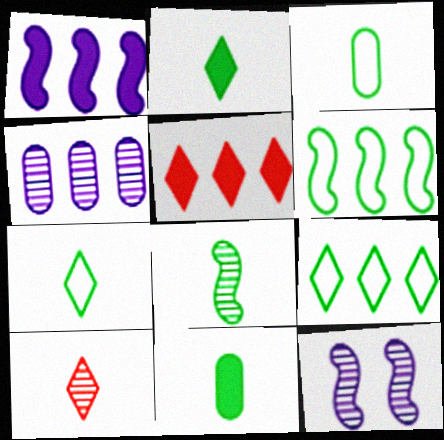[[2, 3, 8], 
[3, 5, 12], 
[4, 5, 6], 
[7, 8, 11]]